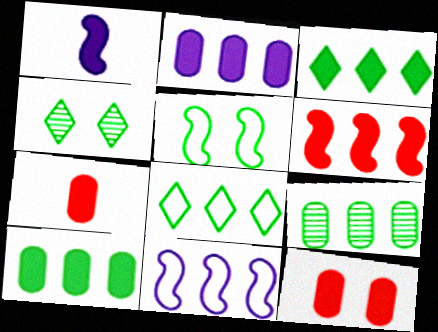[[1, 3, 12], 
[2, 3, 6], 
[4, 7, 11]]